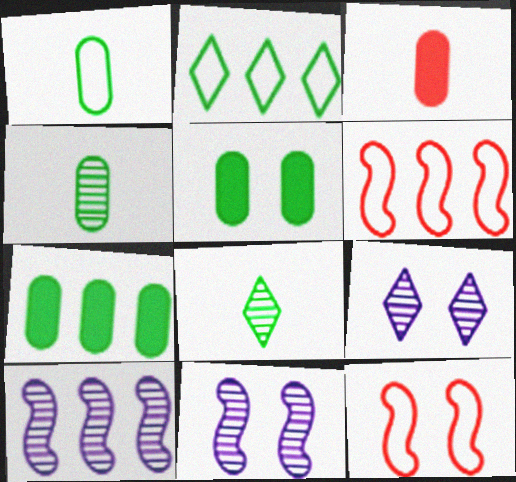[[2, 3, 11], 
[5, 9, 12]]